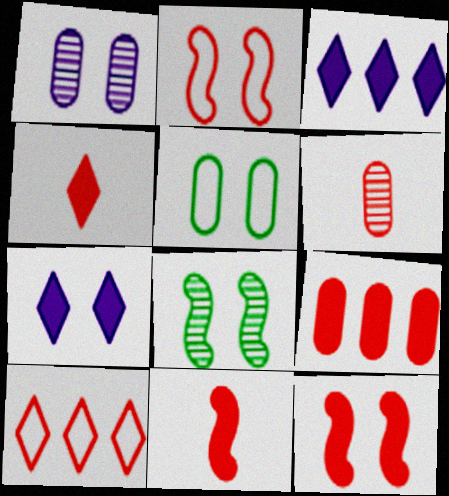[[4, 9, 12], 
[6, 10, 12]]